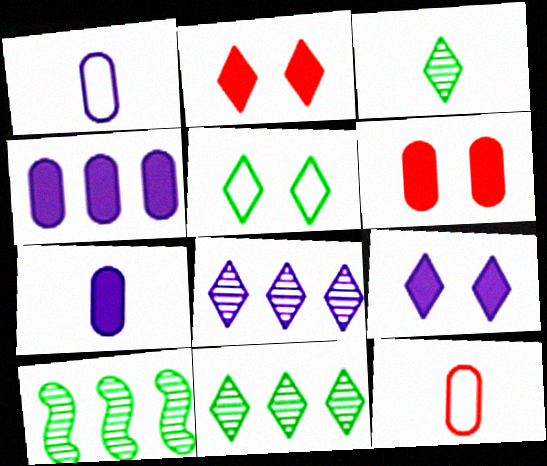[[1, 2, 10], 
[9, 10, 12]]